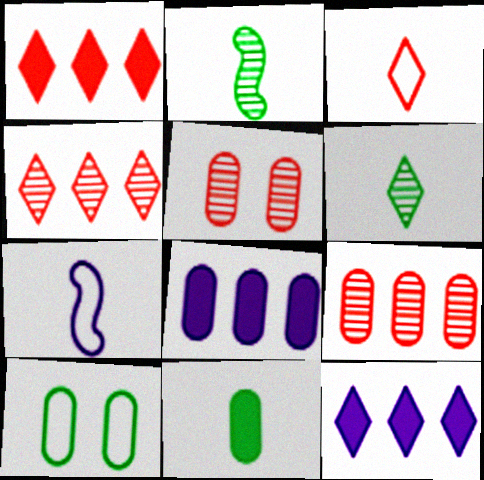[]